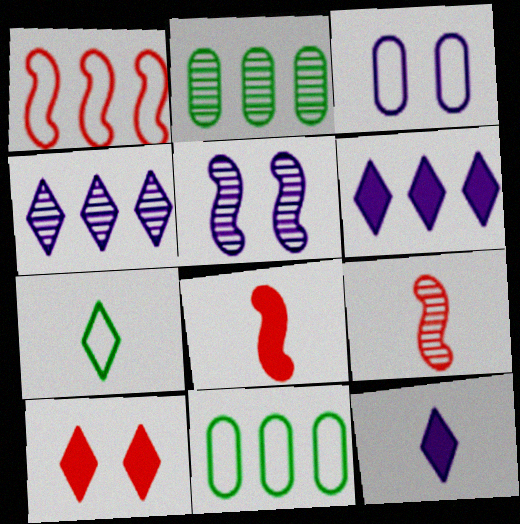[[1, 2, 6], 
[1, 3, 7], 
[4, 7, 10]]